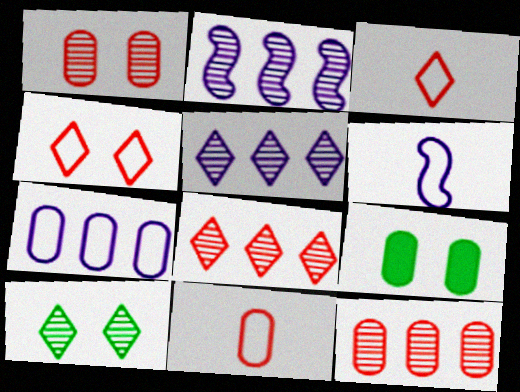[[2, 3, 9], 
[6, 8, 9]]